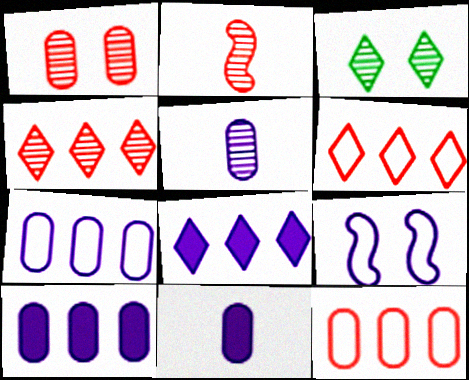[[1, 2, 4], 
[5, 8, 9]]